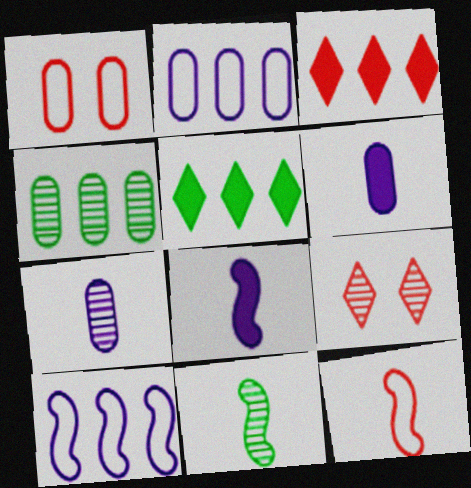[[1, 4, 6], 
[3, 4, 10], 
[8, 11, 12]]